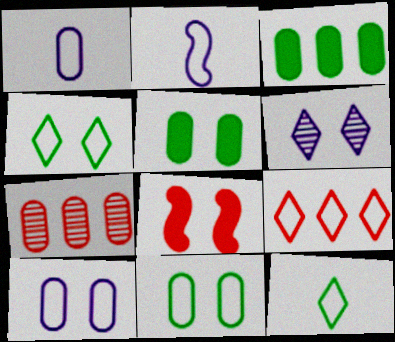[[1, 5, 7], 
[2, 9, 11], 
[6, 8, 11]]